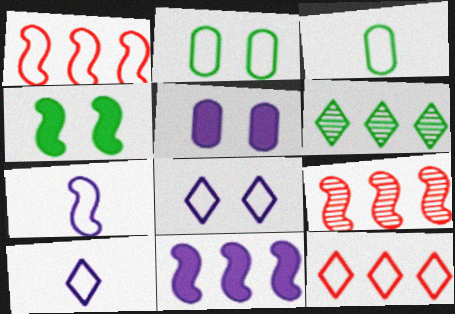[[1, 2, 10], 
[1, 3, 8], 
[2, 7, 12], 
[3, 4, 6], 
[4, 7, 9]]